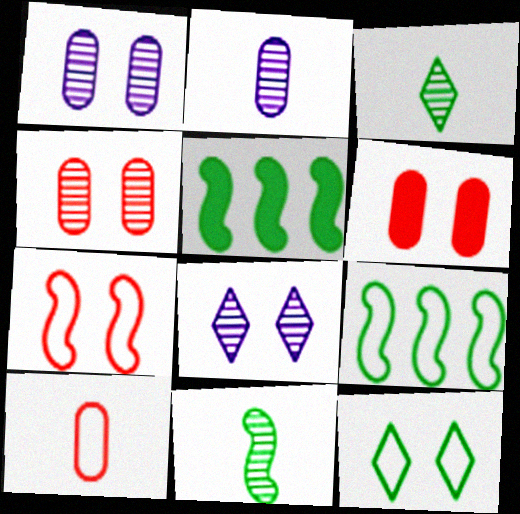[[5, 8, 10]]